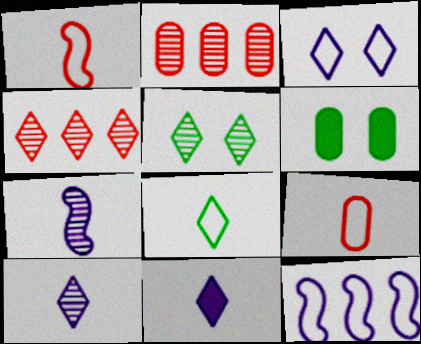[[2, 5, 7], 
[4, 5, 10]]